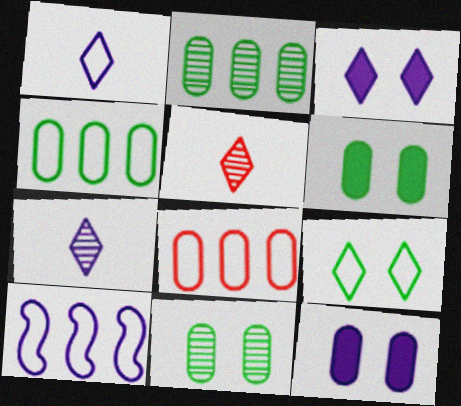[[5, 6, 10], 
[7, 10, 12]]